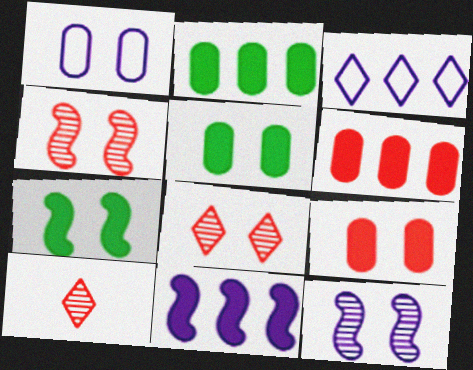[[1, 7, 8]]